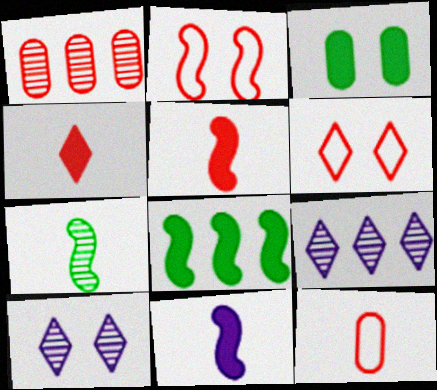[[1, 2, 4], 
[1, 5, 6], 
[1, 7, 10], 
[2, 3, 10], 
[8, 10, 12]]